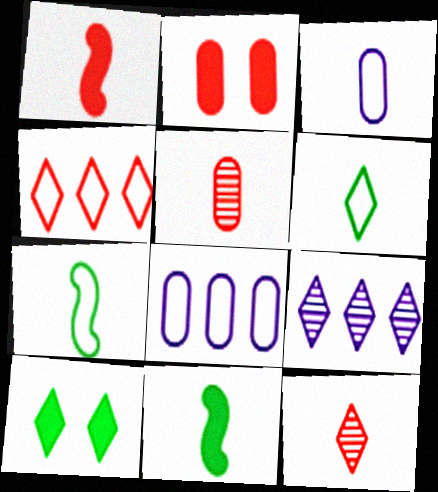[[2, 7, 9], 
[3, 11, 12]]